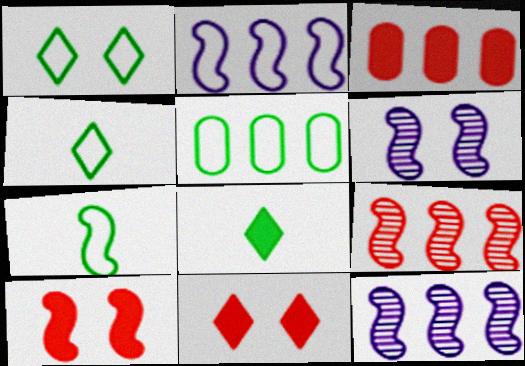[[1, 5, 7], 
[3, 4, 6], 
[7, 10, 12]]